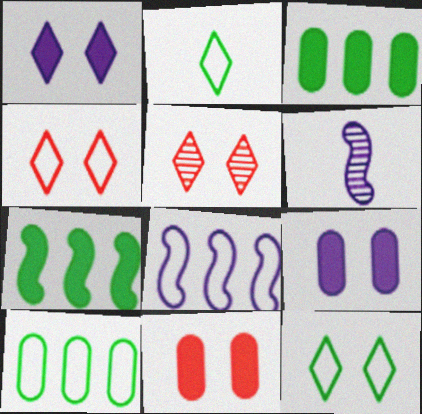[[1, 5, 12], 
[3, 4, 6]]